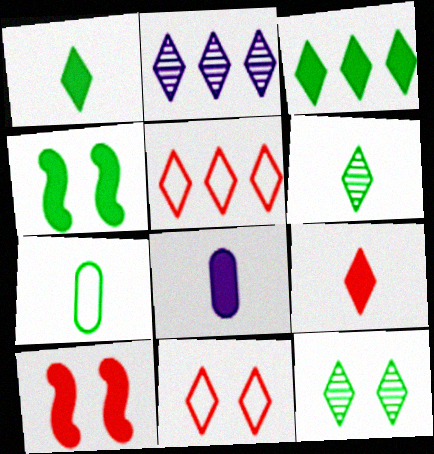[[1, 2, 11], 
[2, 3, 5], 
[2, 7, 10], 
[3, 8, 10]]